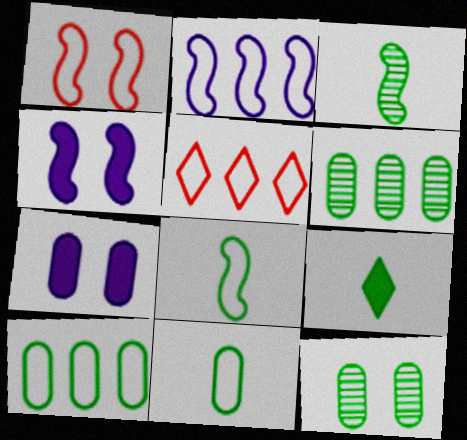[[1, 2, 8], 
[2, 5, 10], 
[3, 5, 7], 
[3, 9, 11]]